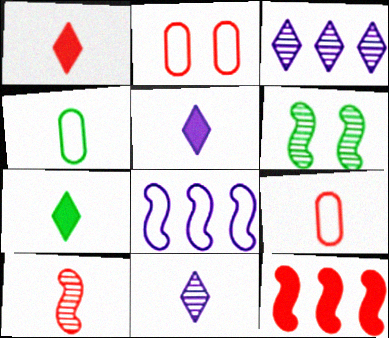[[1, 5, 7], 
[1, 9, 10], 
[4, 5, 10]]